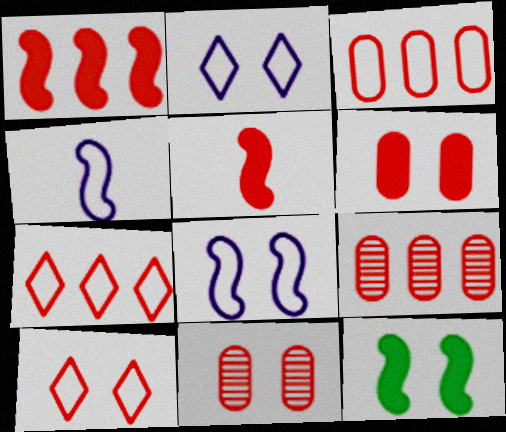[[1, 7, 9], 
[2, 11, 12], 
[5, 7, 11], 
[5, 9, 10]]